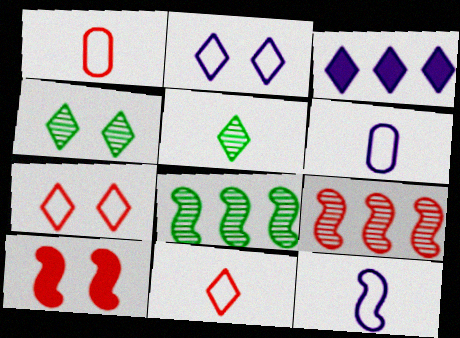[[3, 4, 11], 
[3, 5, 7], 
[8, 10, 12]]